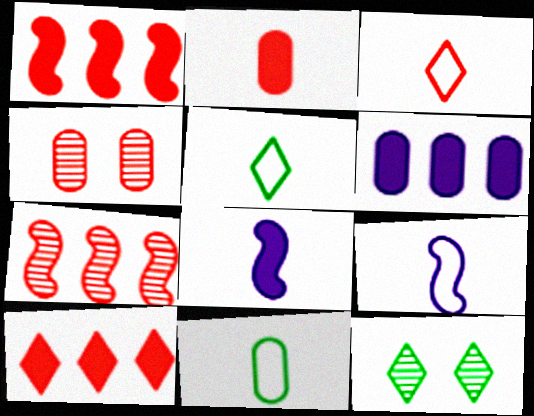[[1, 3, 4], 
[3, 9, 11], 
[4, 6, 11]]